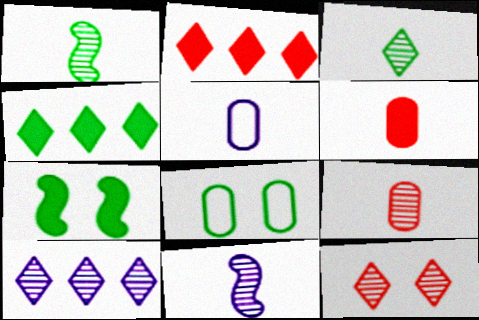[[1, 4, 8], 
[2, 8, 11], 
[3, 9, 11], 
[3, 10, 12]]